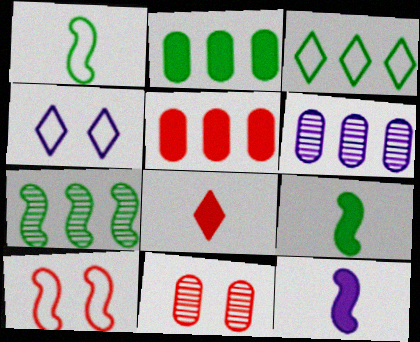[[2, 3, 7], 
[3, 11, 12], 
[4, 6, 12], 
[7, 10, 12]]